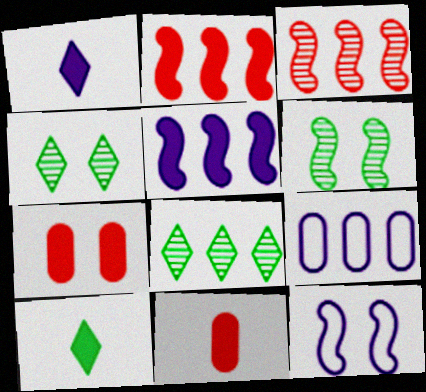[[2, 8, 9], 
[4, 7, 12], 
[5, 7, 10], 
[8, 11, 12]]